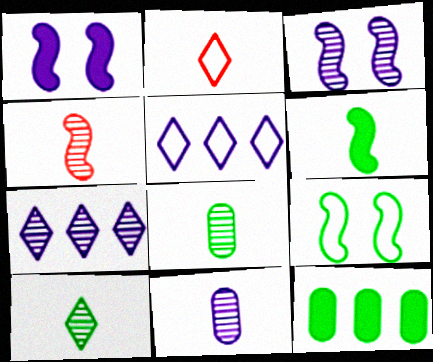[[1, 5, 11], 
[2, 3, 12], 
[2, 6, 11], 
[3, 7, 11], 
[4, 10, 11], 
[9, 10, 12]]